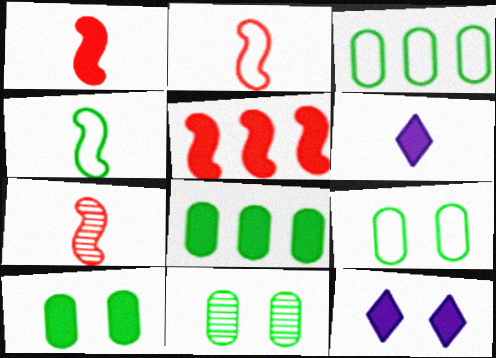[[1, 2, 7], 
[1, 8, 12], 
[3, 7, 12], 
[5, 6, 10], 
[9, 10, 11]]